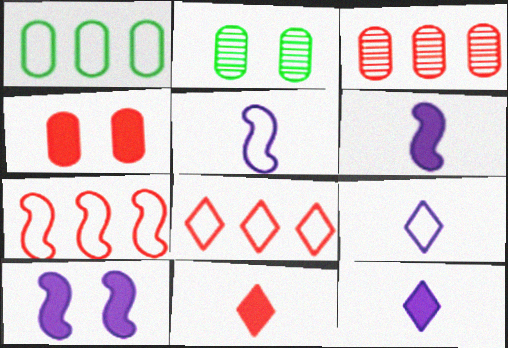[[2, 6, 8], 
[2, 7, 12]]